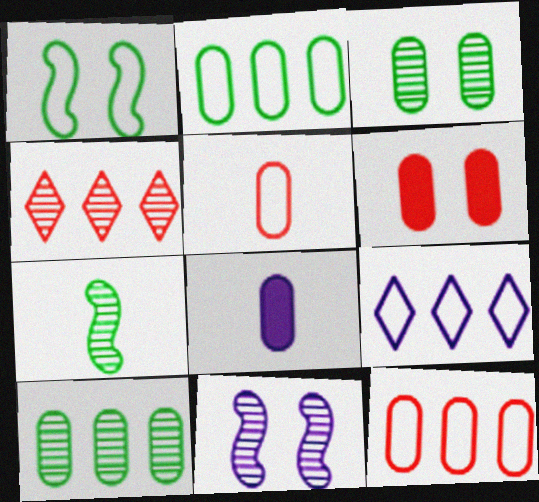[[1, 4, 8], 
[1, 5, 9], 
[3, 8, 12], 
[6, 7, 9], 
[8, 9, 11]]